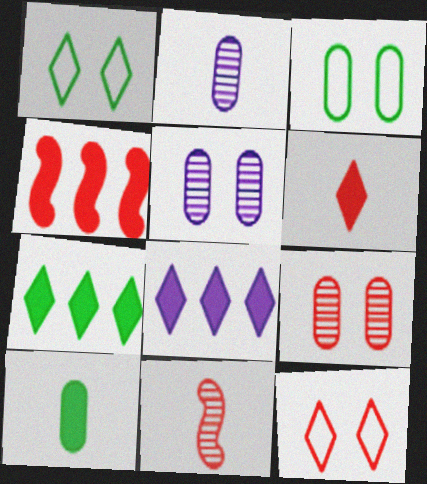[[1, 2, 4], 
[3, 8, 11]]